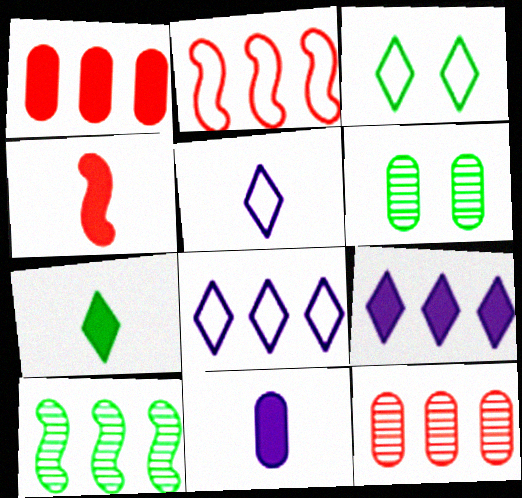[[1, 8, 10], 
[4, 6, 8], 
[4, 7, 11]]